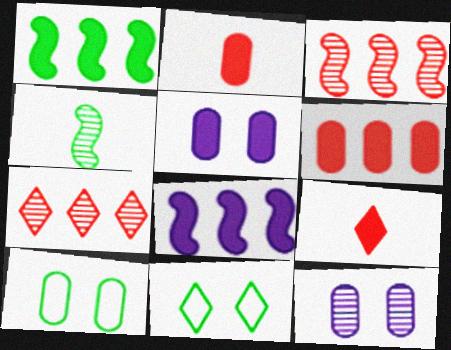[[1, 5, 9], 
[4, 7, 12]]